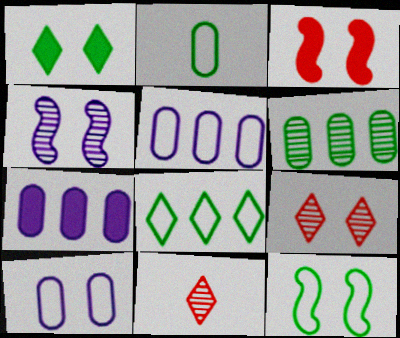[[2, 8, 12], 
[3, 4, 12], 
[4, 6, 11], 
[7, 11, 12]]